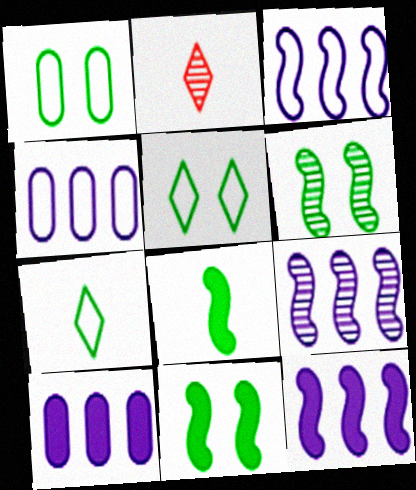[[1, 2, 12], 
[2, 4, 11], 
[3, 9, 12]]